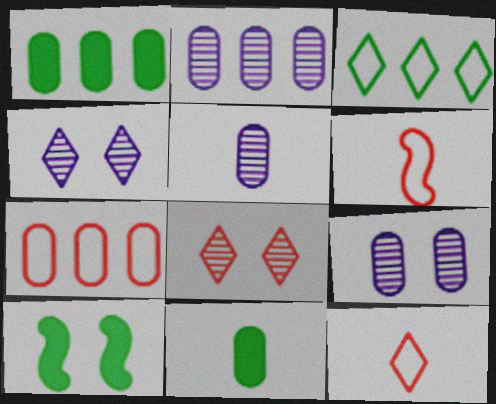[[1, 2, 7], 
[1, 4, 6], 
[2, 5, 9], 
[2, 10, 12], 
[7, 9, 11]]